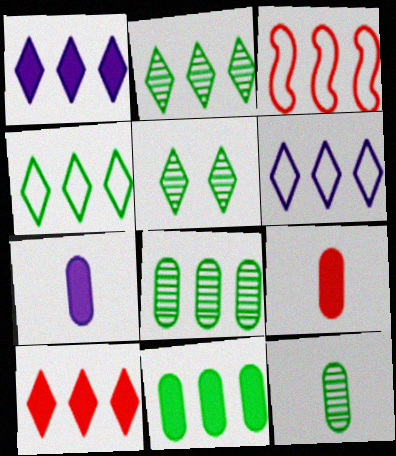[[1, 3, 8], 
[2, 6, 10], 
[3, 5, 7]]